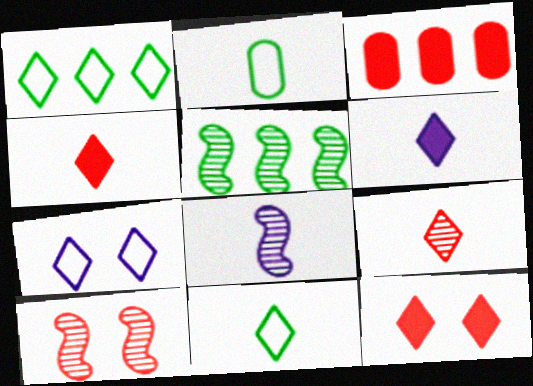[[2, 4, 8], 
[5, 8, 10], 
[6, 9, 11]]